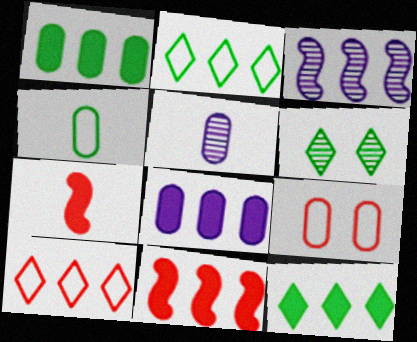[[1, 3, 10], 
[1, 5, 9], 
[8, 11, 12]]